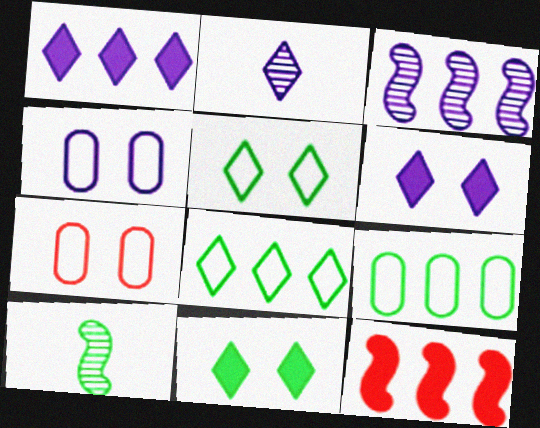[[1, 7, 10], 
[9, 10, 11]]